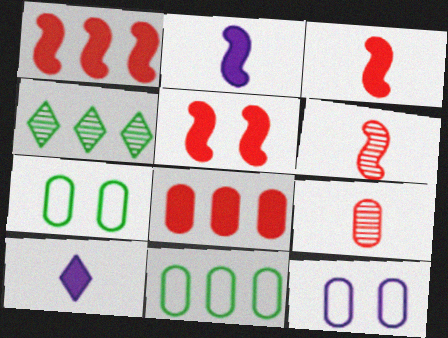[[1, 3, 5], 
[3, 4, 12]]